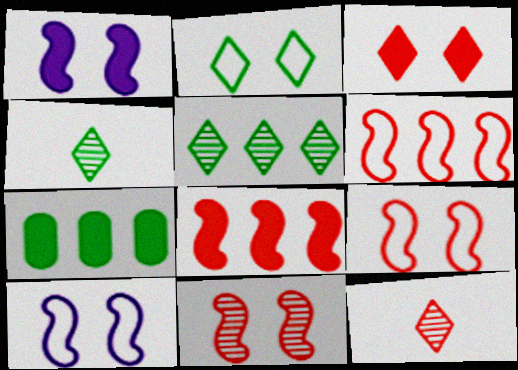[[7, 10, 12]]